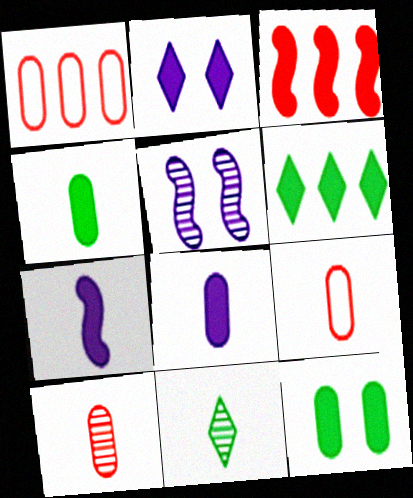[[2, 3, 4], 
[5, 6, 9], 
[7, 9, 11]]